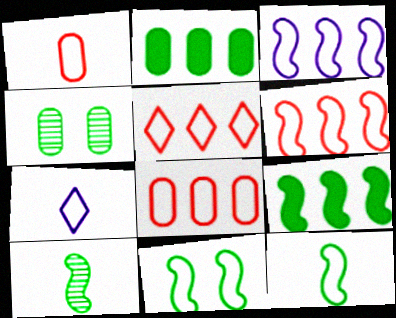[[1, 7, 12], 
[5, 6, 8], 
[7, 8, 11], 
[9, 10, 11]]